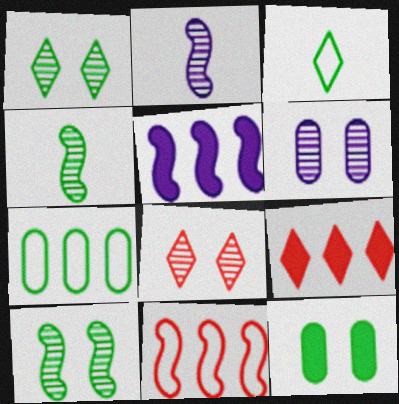[[6, 8, 10]]